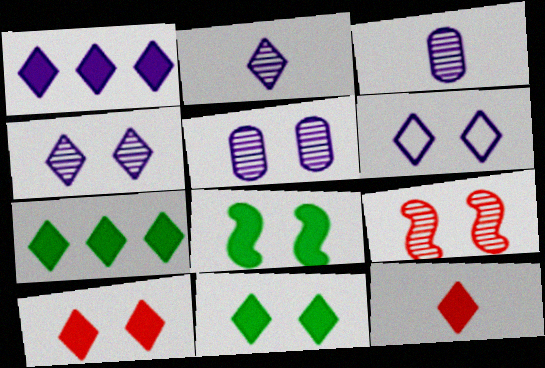[[1, 2, 6], 
[1, 11, 12]]